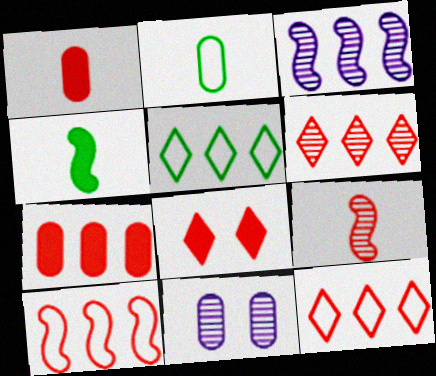[[2, 3, 8], 
[2, 7, 11], 
[3, 5, 7], 
[4, 11, 12], 
[6, 7, 10]]